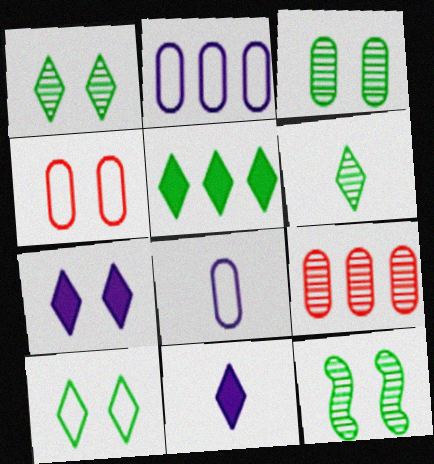[[1, 3, 12], 
[4, 7, 12], 
[5, 6, 10]]